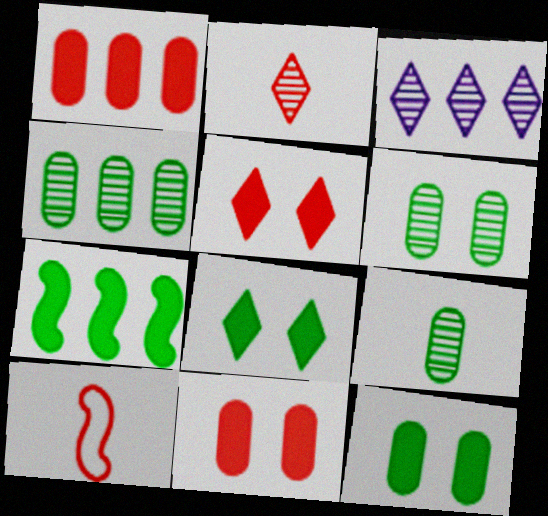[[3, 10, 12], 
[4, 6, 9]]